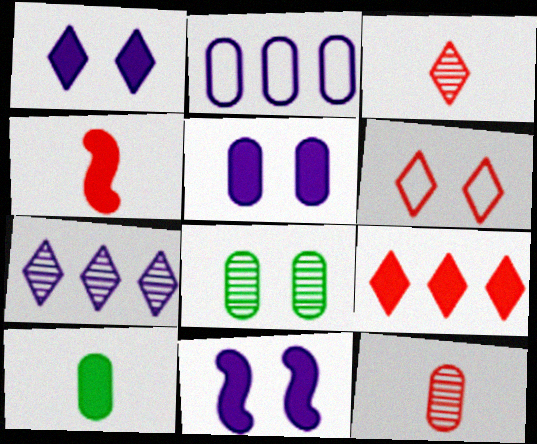[[1, 5, 11], 
[3, 6, 9], 
[6, 8, 11], 
[9, 10, 11]]